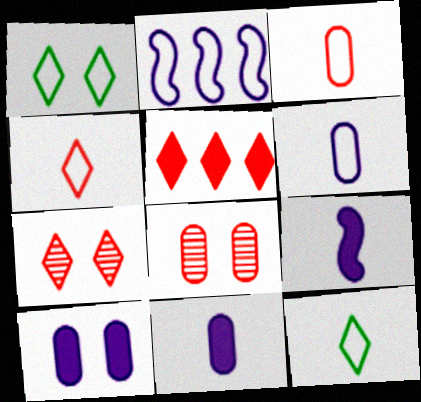[[1, 2, 3], 
[4, 5, 7]]